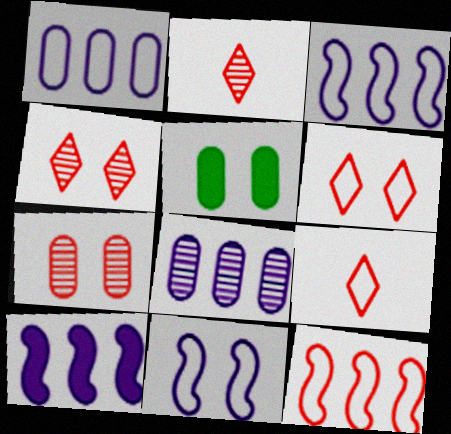[[2, 3, 5], 
[4, 5, 11]]